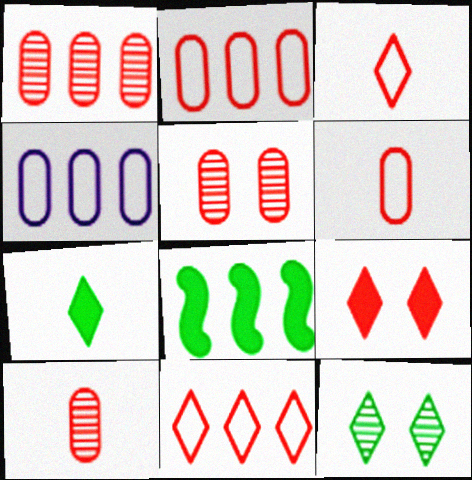[[1, 5, 10]]